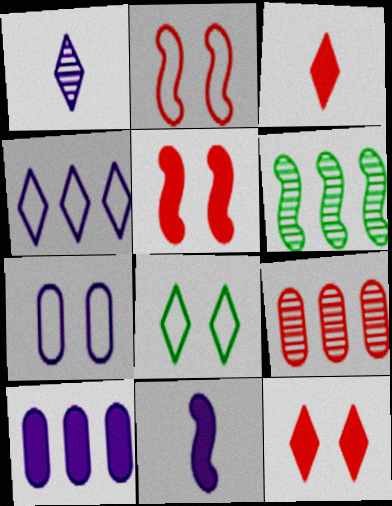[[2, 3, 9], 
[2, 6, 11], 
[2, 7, 8], 
[3, 6, 7], 
[8, 9, 11]]